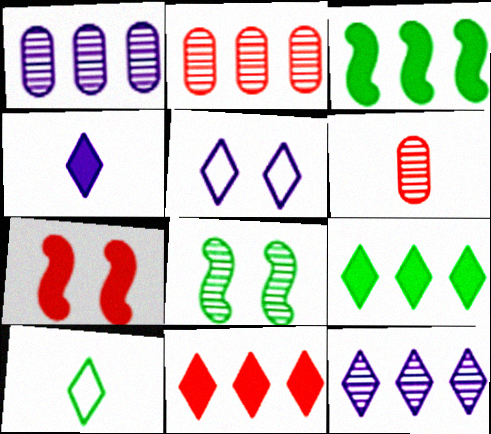[[1, 7, 10], 
[3, 5, 6], 
[4, 5, 12], 
[6, 8, 12]]